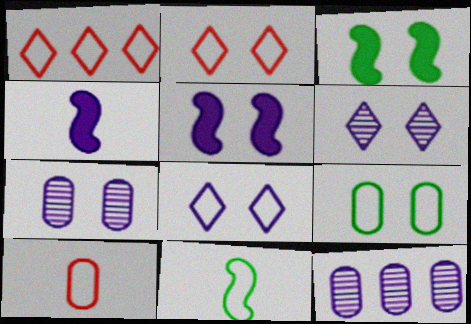[[2, 3, 7], 
[4, 8, 12], 
[5, 7, 8]]